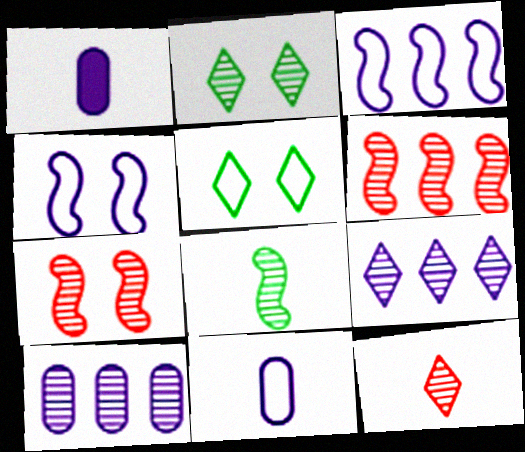[[1, 4, 9], 
[1, 5, 6], 
[2, 9, 12]]